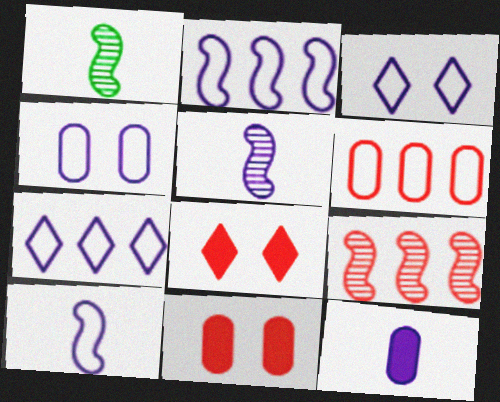[[1, 7, 11], 
[4, 7, 10]]